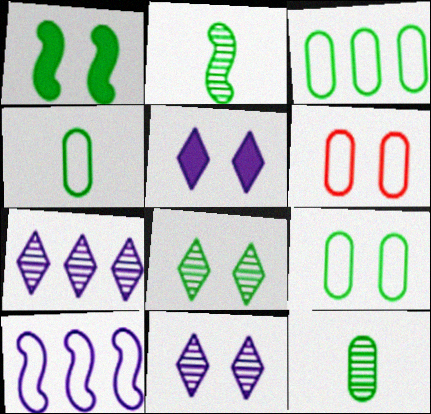[[1, 6, 11], 
[1, 8, 9], 
[3, 4, 9]]